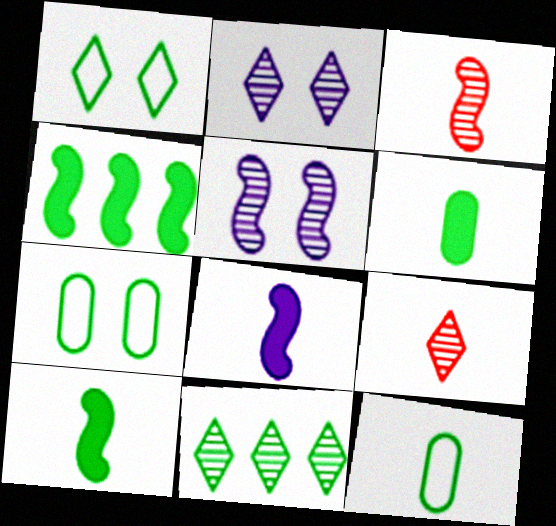[[2, 9, 11], 
[7, 10, 11], 
[8, 9, 12]]